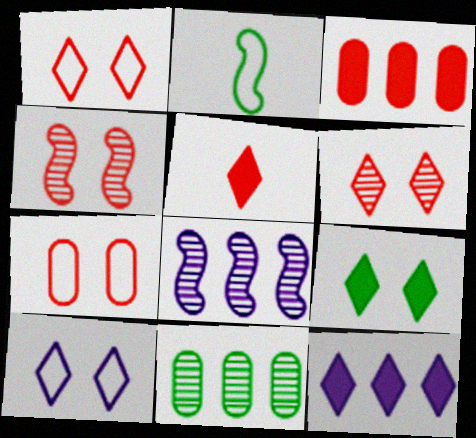[[2, 9, 11], 
[5, 9, 12], 
[6, 9, 10]]